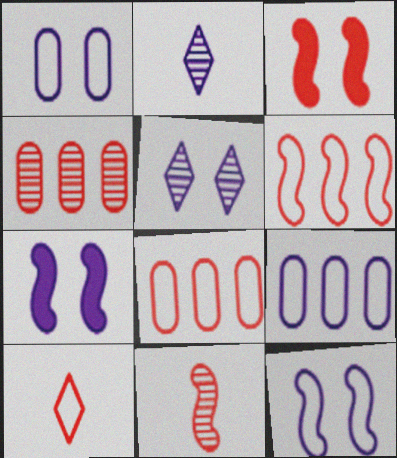[[1, 5, 7], 
[2, 7, 9], 
[3, 4, 10], 
[3, 6, 11]]